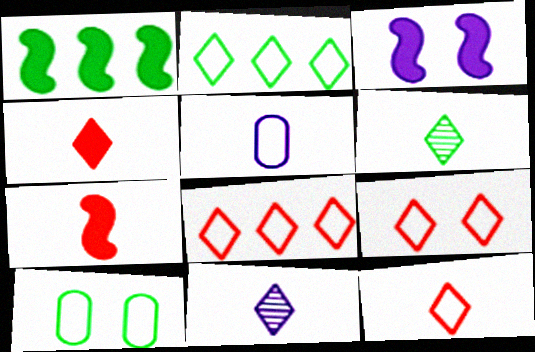[[1, 3, 7], 
[1, 6, 10], 
[5, 6, 7], 
[8, 9, 12]]